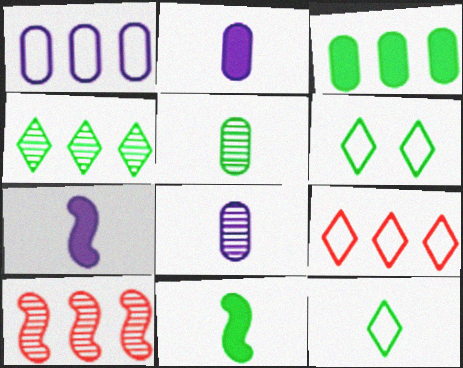[[2, 6, 10], 
[5, 11, 12]]